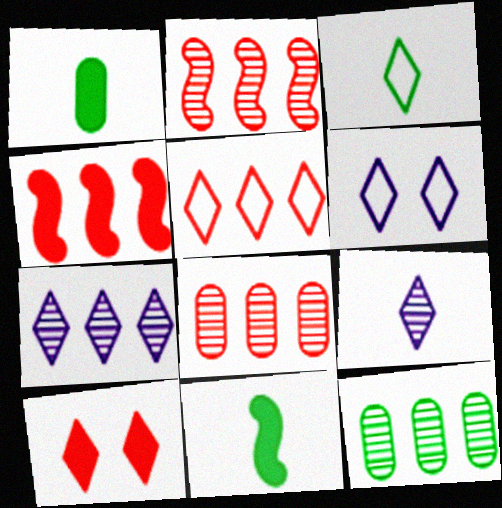[[1, 2, 6], 
[2, 7, 12], 
[3, 5, 6], 
[3, 7, 10], 
[4, 5, 8], 
[6, 8, 11]]